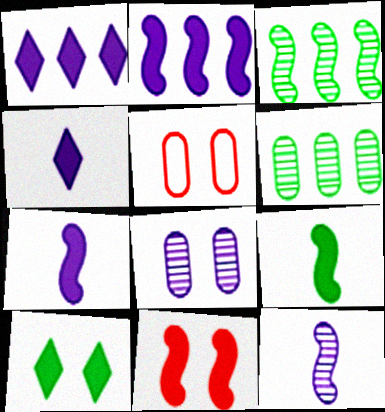[[2, 9, 11], 
[3, 4, 5]]